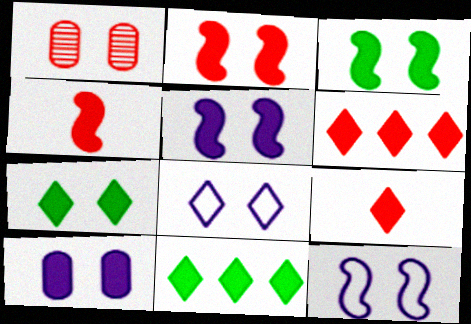[[1, 3, 8], 
[1, 7, 12], 
[2, 3, 5], 
[2, 7, 10], 
[4, 10, 11]]